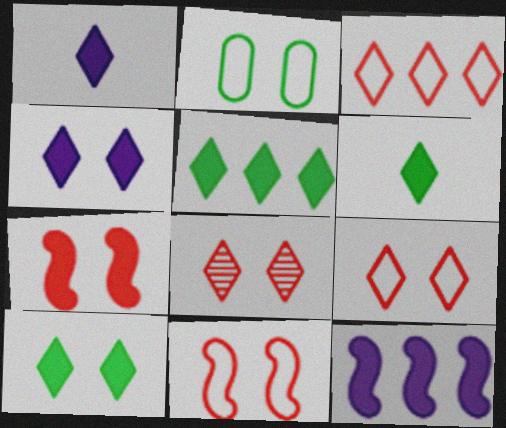[[5, 6, 10]]